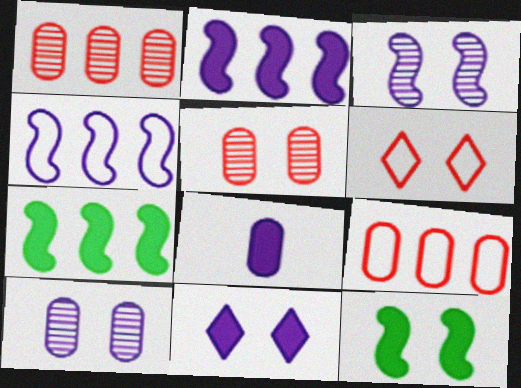[[2, 8, 11], 
[6, 10, 12]]